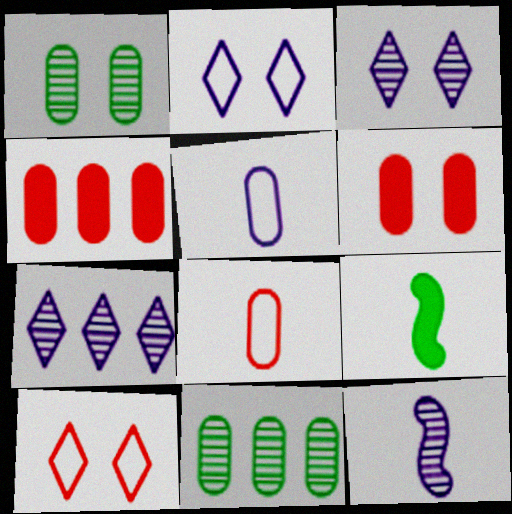[[1, 4, 5], 
[5, 6, 11]]